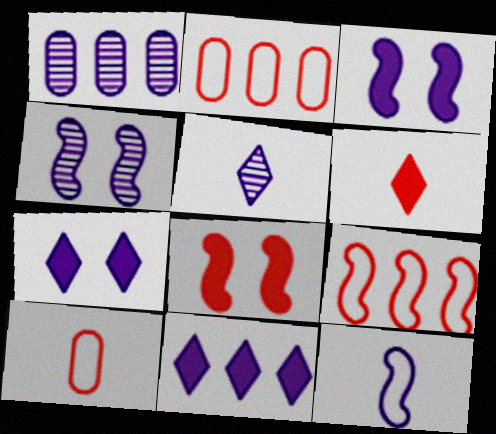[[1, 4, 5], 
[1, 7, 12]]